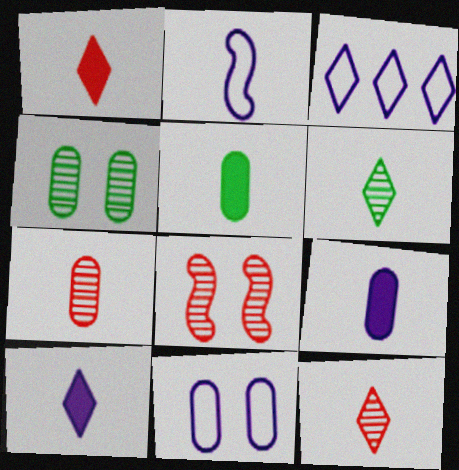[[2, 3, 11], 
[2, 5, 12], 
[3, 5, 8]]